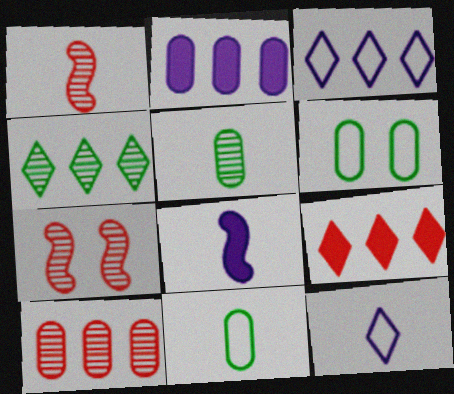[[3, 4, 9]]